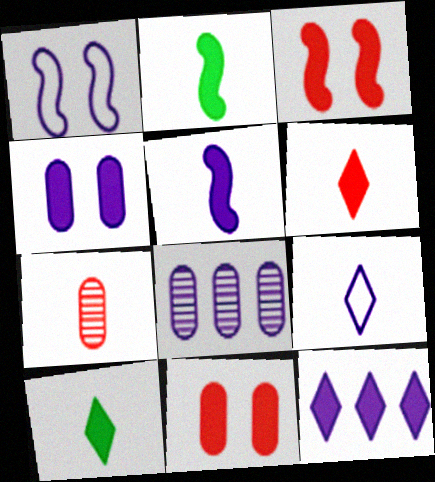[[2, 7, 9], 
[2, 11, 12], 
[4, 5, 12]]